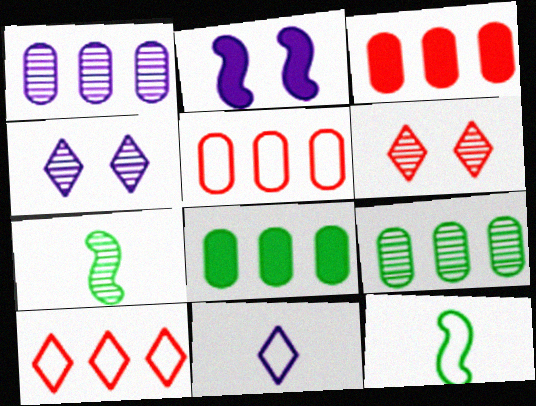[[1, 2, 11], 
[1, 5, 8], 
[1, 6, 7], 
[3, 4, 12]]